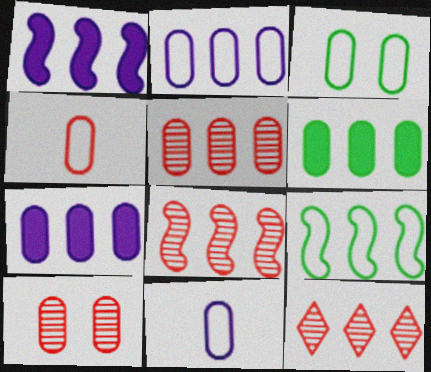[[1, 8, 9], 
[2, 3, 4], 
[2, 5, 6], 
[5, 8, 12], 
[6, 10, 11], 
[7, 9, 12]]